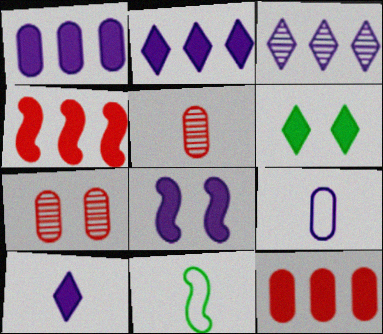[[1, 8, 10], 
[2, 7, 11], 
[3, 8, 9], 
[5, 10, 11]]